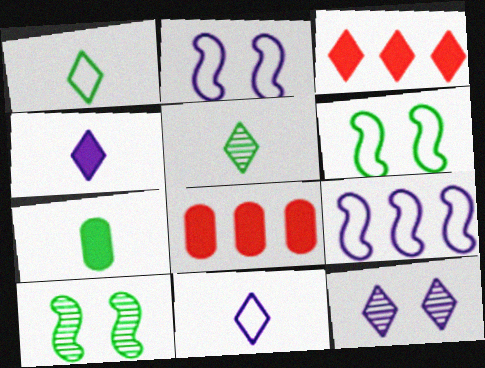[[1, 3, 12], 
[2, 5, 8], 
[8, 10, 11]]